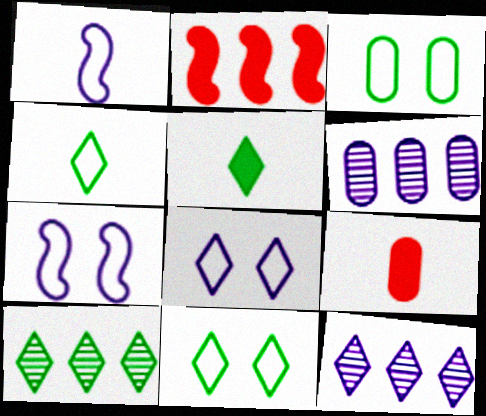[[3, 6, 9], 
[5, 10, 11], 
[7, 9, 10]]